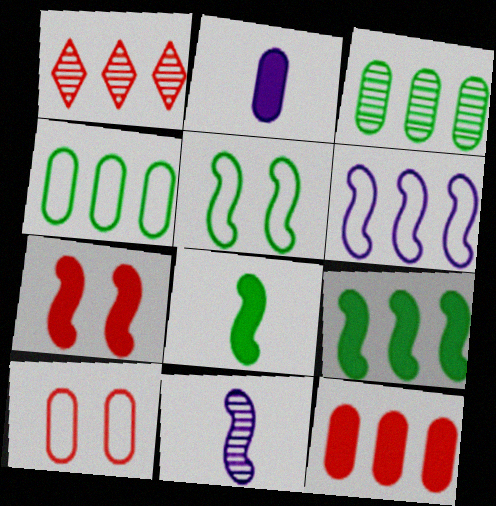[[1, 2, 5], 
[2, 3, 10]]